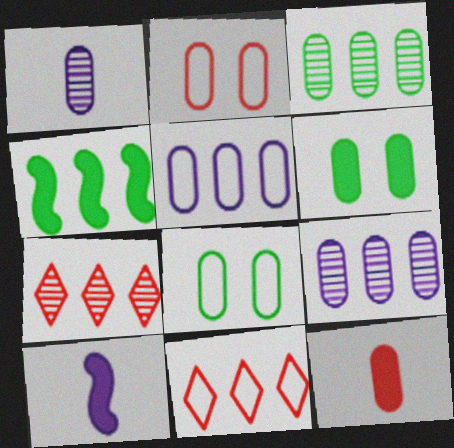[[4, 5, 7], 
[4, 9, 11], 
[7, 8, 10], 
[8, 9, 12]]